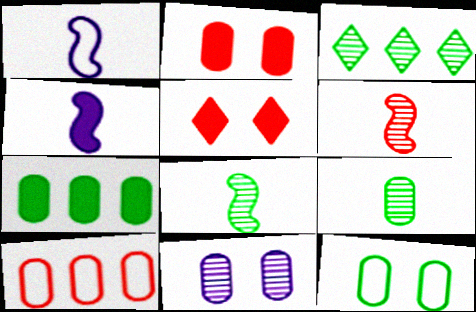[[1, 2, 3], 
[2, 11, 12], 
[3, 6, 11], 
[4, 5, 7], 
[5, 6, 10], 
[7, 9, 12]]